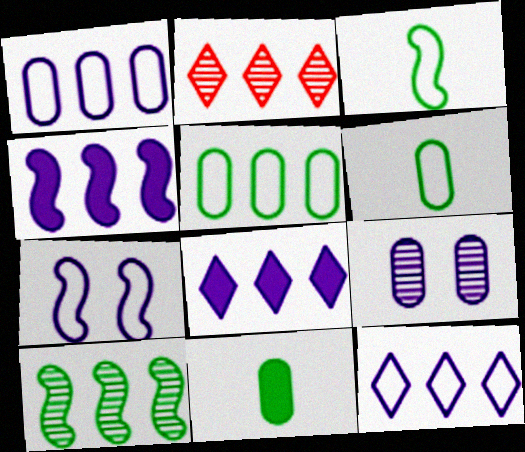[[2, 4, 5], 
[2, 7, 11]]